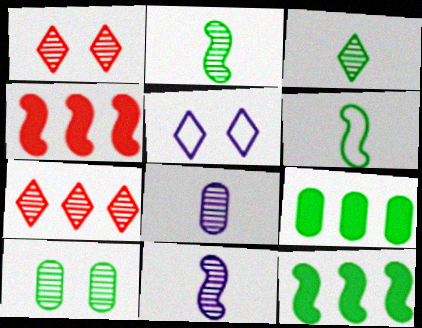[[7, 10, 11]]